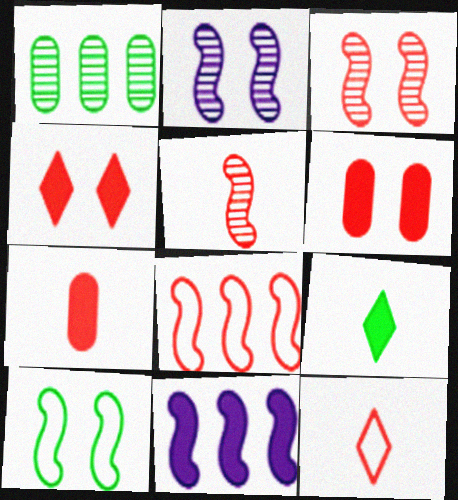[[1, 9, 10], 
[5, 7, 12], 
[5, 10, 11], 
[6, 9, 11]]